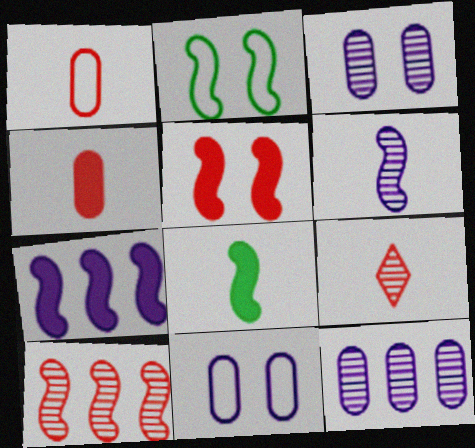[[5, 7, 8]]